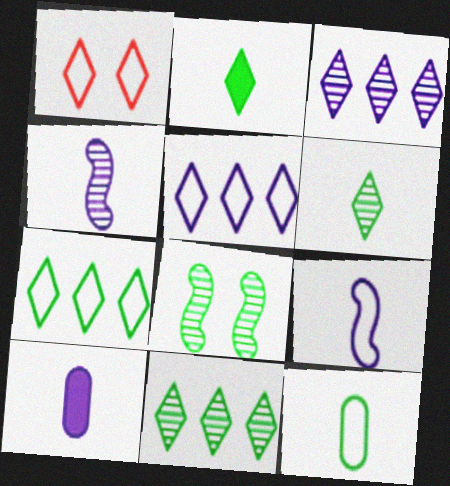[[1, 2, 3]]